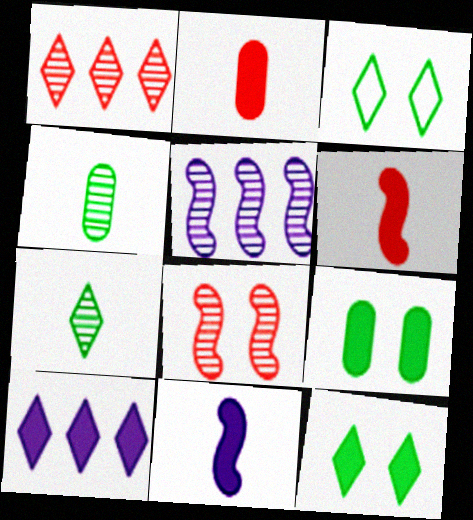[[2, 3, 5], 
[6, 9, 10]]